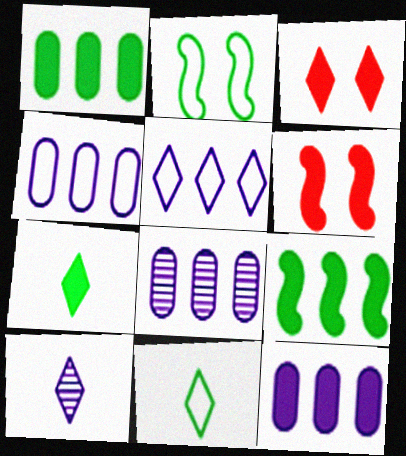[[4, 8, 12], 
[6, 7, 12], 
[6, 8, 11]]